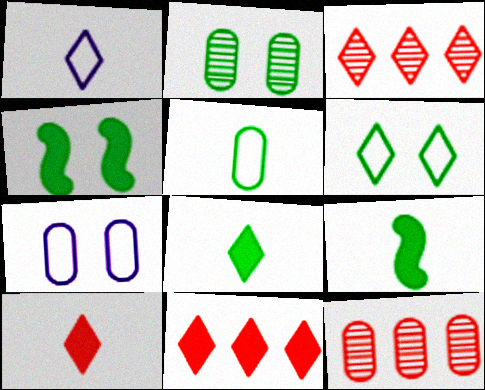[[1, 4, 12], 
[2, 4, 6], 
[3, 7, 9]]